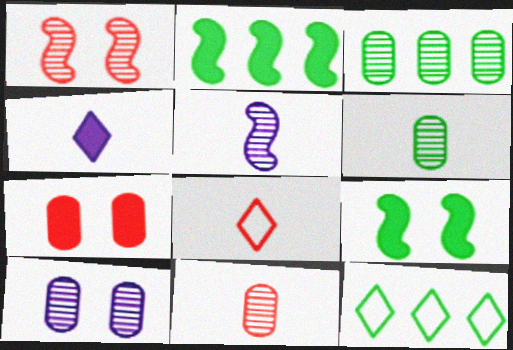[[2, 3, 12], 
[2, 4, 7], 
[2, 8, 10], 
[3, 10, 11], 
[5, 7, 12], 
[6, 9, 12]]